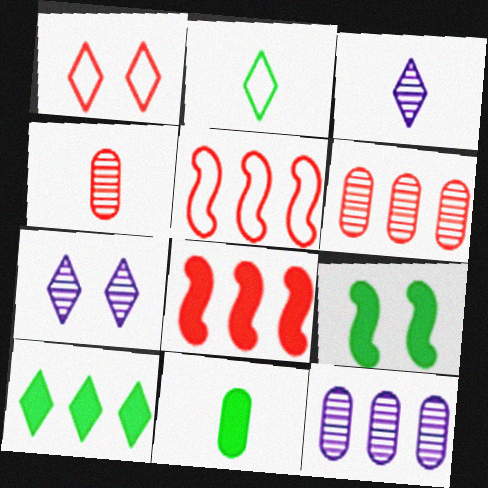[[1, 3, 10], 
[1, 4, 8], 
[5, 7, 11], 
[5, 10, 12], 
[9, 10, 11]]